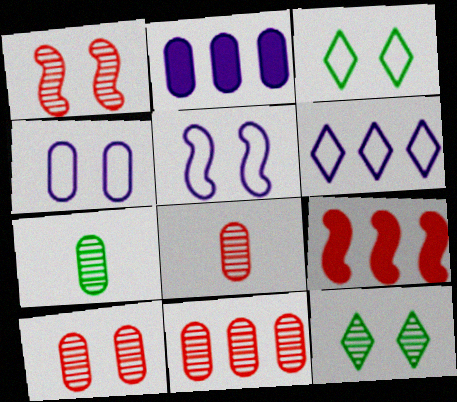[[8, 10, 11]]